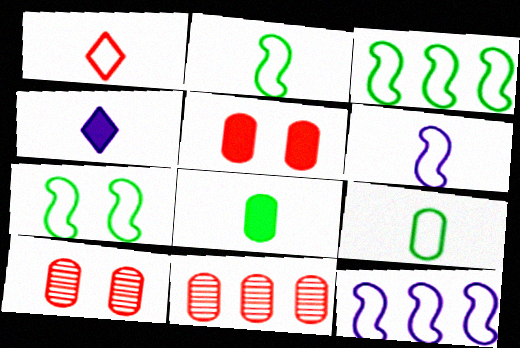[[1, 6, 9], 
[2, 3, 7], 
[3, 4, 10], 
[4, 7, 11]]